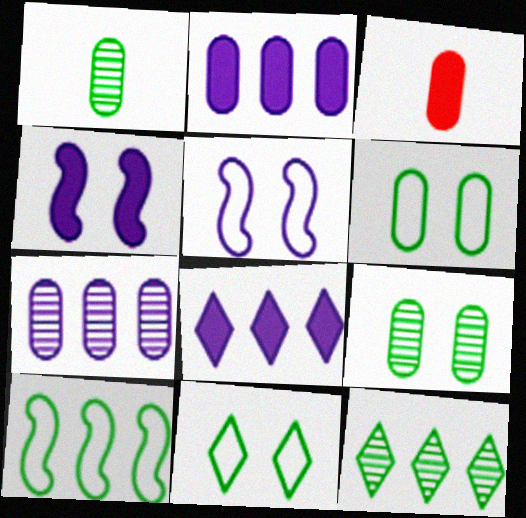[[3, 5, 12], 
[3, 6, 7]]